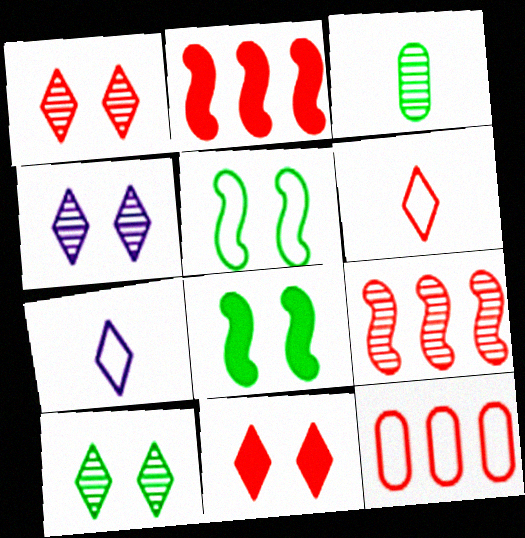[[1, 4, 10], 
[3, 4, 9], 
[5, 7, 12]]